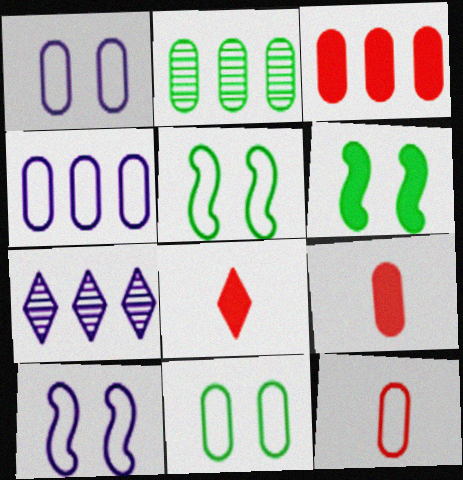[[1, 2, 9], 
[2, 3, 4], 
[2, 8, 10], 
[4, 11, 12], 
[5, 7, 9], 
[6, 7, 12]]